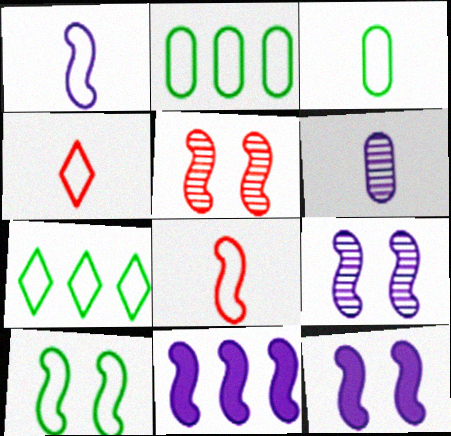[[1, 3, 4], 
[1, 9, 11], 
[3, 7, 10], 
[5, 10, 12]]